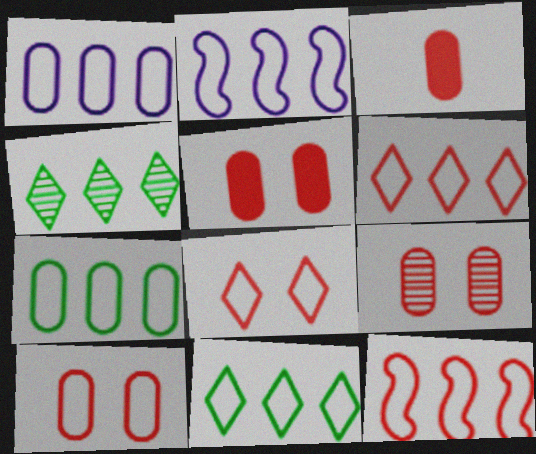[[1, 11, 12], 
[2, 6, 7], 
[5, 9, 10]]